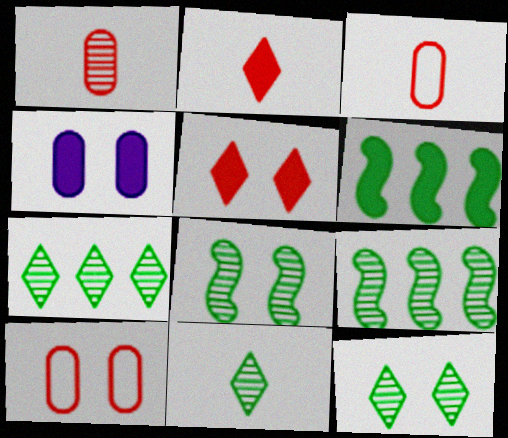[[2, 4, 6], 
[7, 11, 12]]